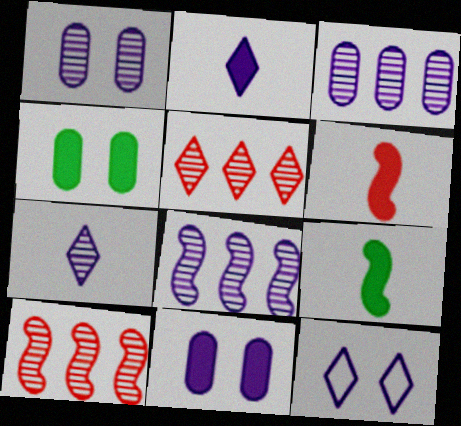[[1, 7, 8]]